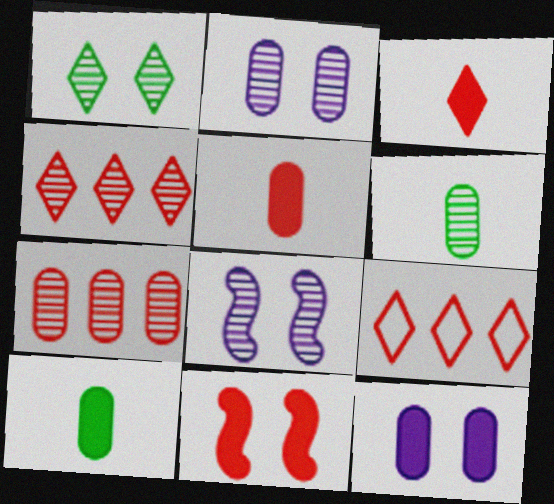[[2, 6, 7], 
[4, 6, 8], 
[8, 9, 10]]